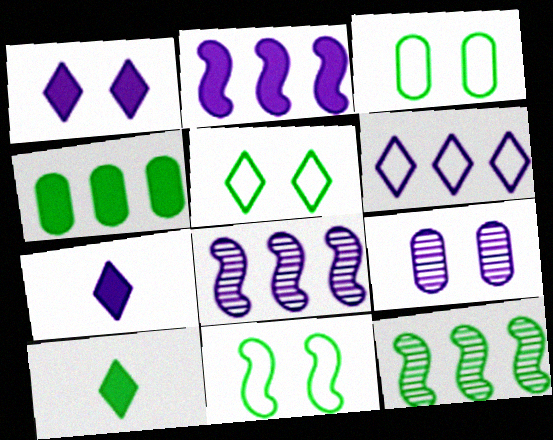[[3, 5, 11], 
[3, 10, 12]]